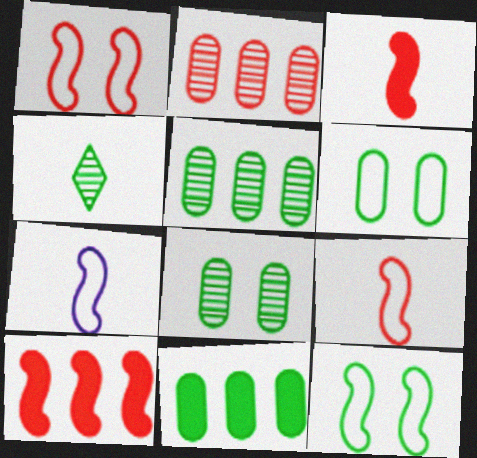[[4, 11, 12]]